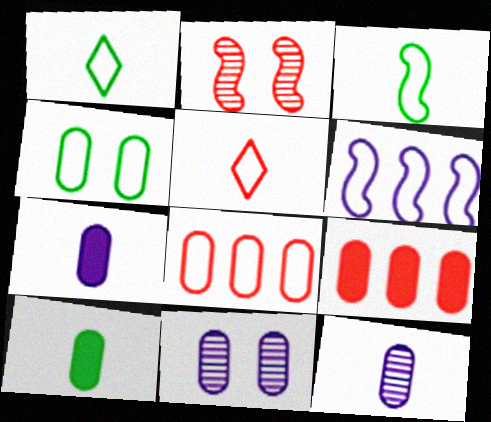[[2, 5, 9], 
[4, 5, 6], 
[4, 9, 12], 
[8, 10, 11]]